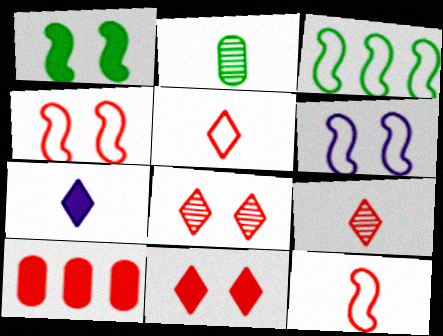[[1, 7, 10], 
[2, 7, 12], 
[3, 6, 12], 
[4, 9, 10], 
[8, 10, 12]]